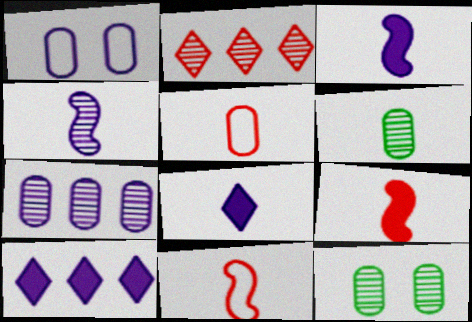[[1, 4, 10], 
[2, 4, 12], 
[6, 8, 11], 
[10, 11, 12]]